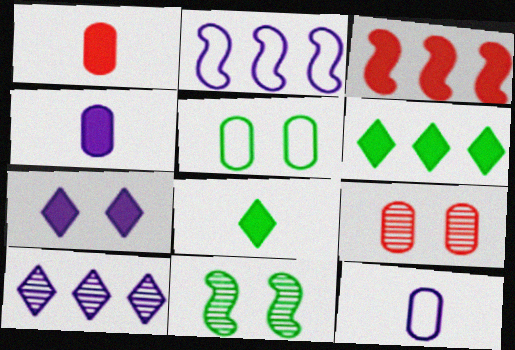[[2, 8, 9]]